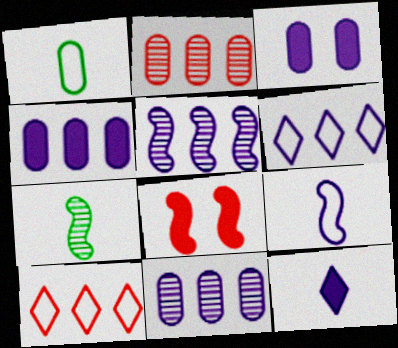[[1, 2, 3], 
[3, 7, 10], 
[4, 5, 6]]